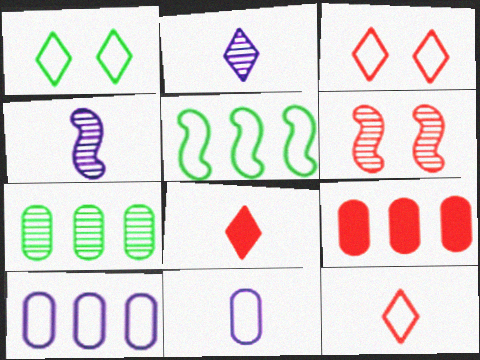[[1, 4, 9], 
[2, 6, 7], 
[3, 5, 11], 
[6, 9, 12], 
[7, 9, 10]]